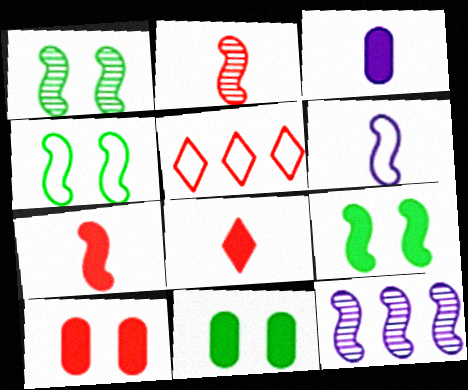[[1, 2, 12], 
[1, 3, 5], 
[1, 4, 9], 
[2, 5, 10], 
[4, 7, 12]]